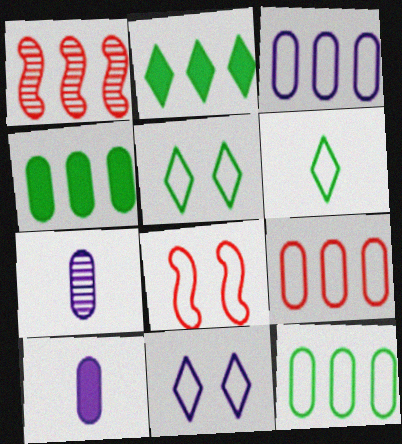[[1, 2, 3], 
[1, 5, 10], 
[2, 7, 8], 
[3, 6, 8], 
[3, 9, 12]]